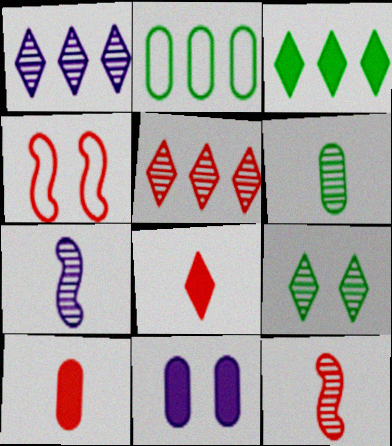[[4, 5, 10], 
[4, 9, 11]]